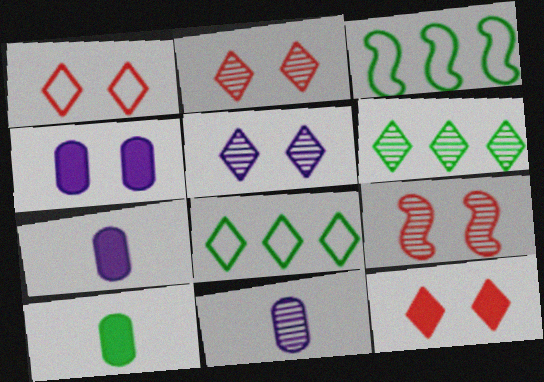[[1, 2, 12], 
[2, 3, 7], 
[3, 11, 12], 
[6, 9, 11], 
[7, 8, 9]]